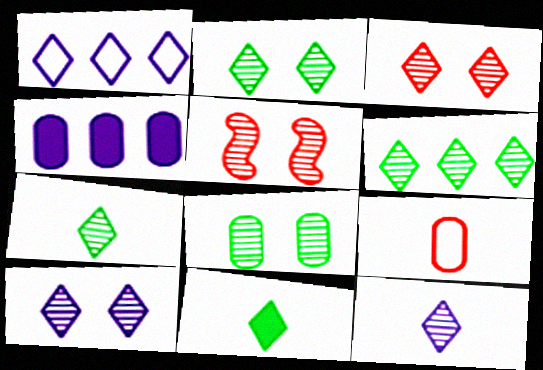[[1, 3, 11], 
[2, 3, 10], 
[2, 6, 7], 
[3, 6, 12], 
[4, 8, 9], 
[5, 8, 10]]